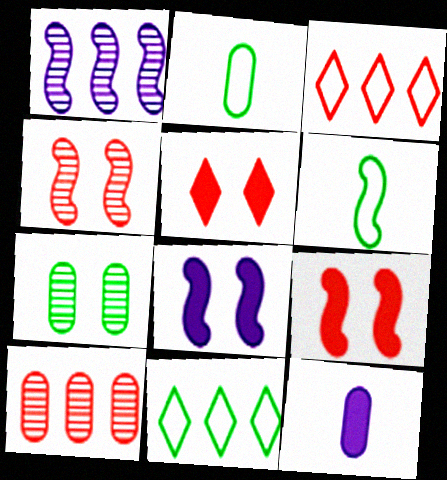[[1, 2, 5], 
[1, 6, 9], 
[4, 11, 12]]